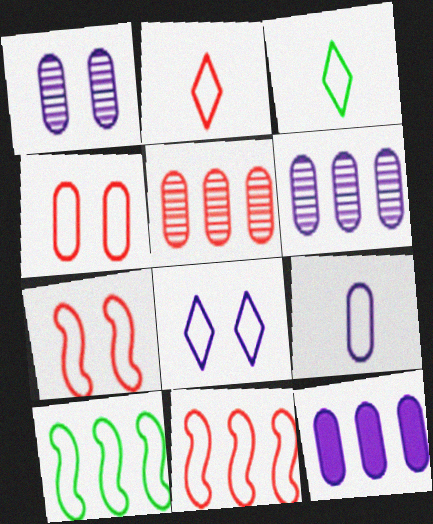[[1, 9, 12], 
[2, 4, 11]]